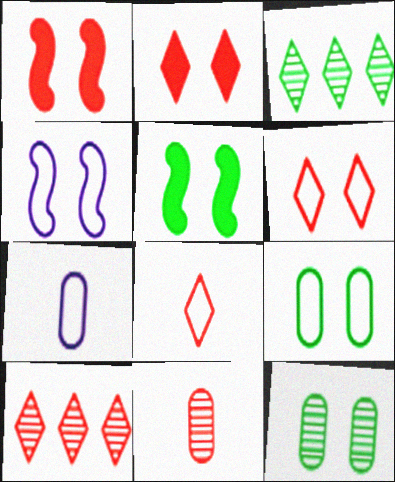[[1, 3, 7], 
[2, 4, 12], 
[2, 8, 10], 
[4, 6, 9], 
[5, 7, 10]]